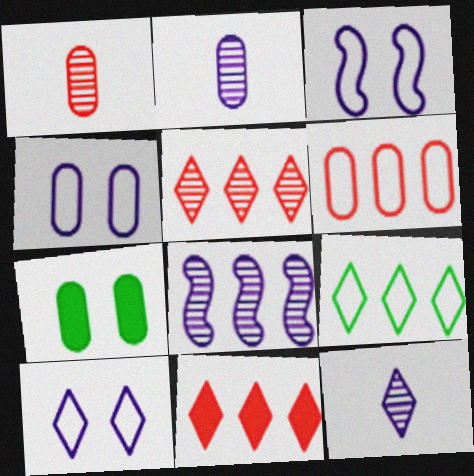[[2, 6, 7], 
[3, 4, 10]]